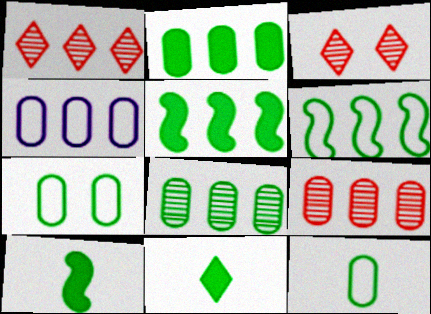[[1, 4, 5], 
[2, 4, 9], 
[3, 4, 10]]